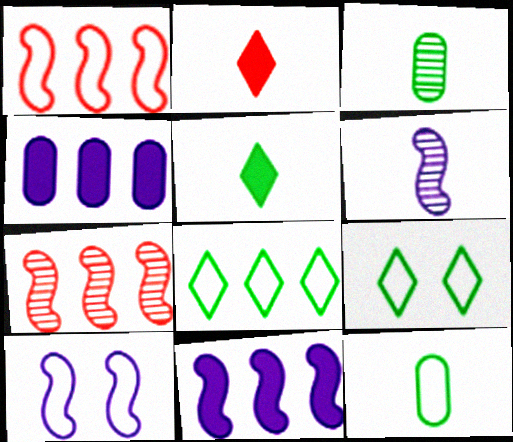[[2, 6, 12], 
[4, 7, 8], 
[6, 10, 11]]